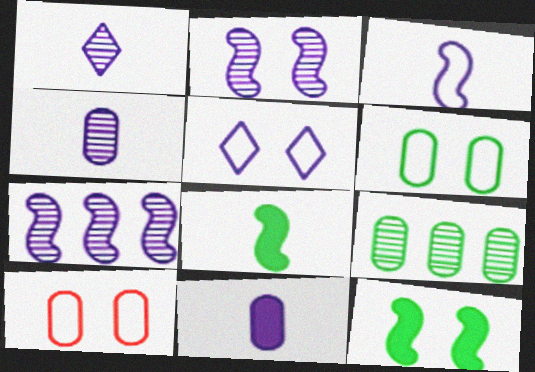[[1, 3, 11], 
[5, 7, 11], 
[9, 10, 11]]